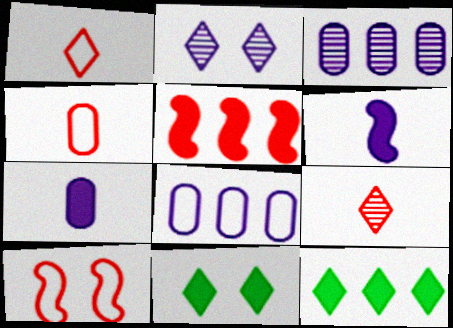[[1, 2, 12], 
[2, 6, 8], 
[5, 7, 11]]